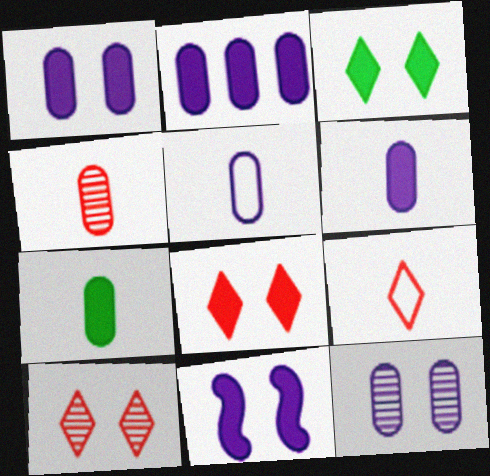[[1, 2, 6], 
[2, 5, 12], 
[4, 5, 7]]